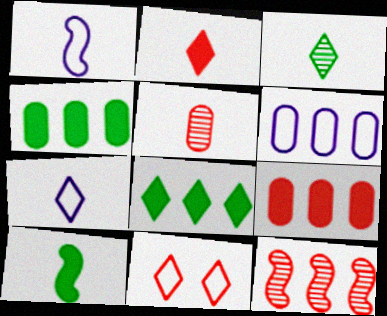[[2, 3, 7], 
[5, 7, 10], 
[6, 8, 12]]